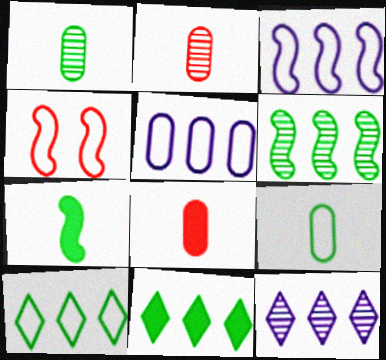[]